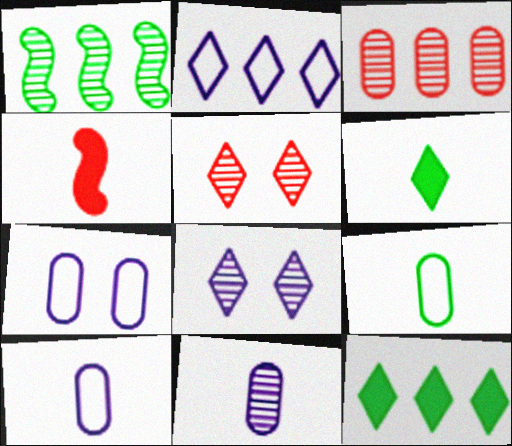[[1, 5, 11], 
[2, 5, 6]]